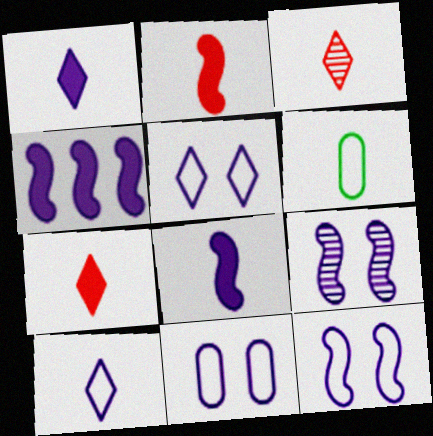[[3, 6, 8], 
[5, 11, 12]]